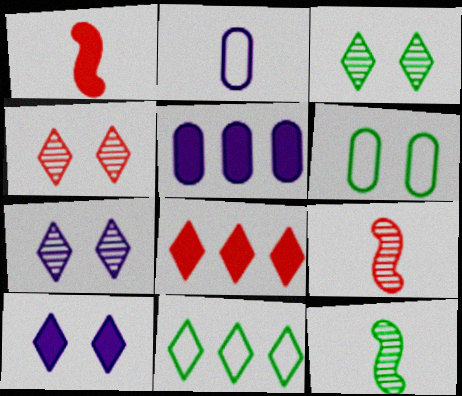[[3, 4, 7]]